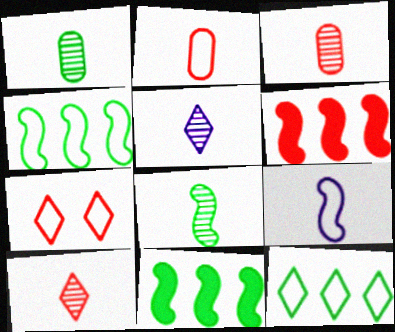[[3, 5, 8], 
[3, 6, 7]]